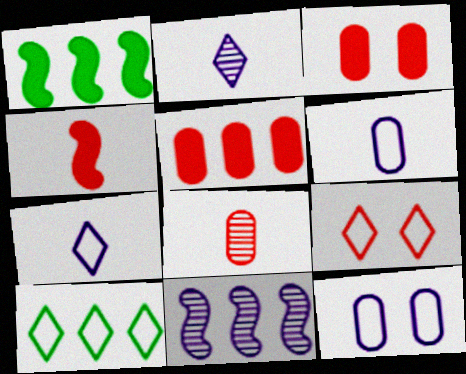[[5, 10, 11], 
[7, 9, 10]]